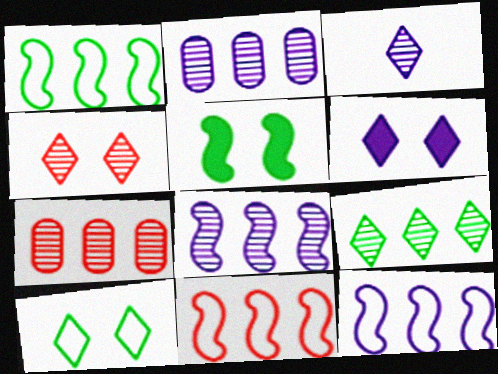[[1, 11, 12], 
[3, 4, 9], 
[4, 6, 10], 
[7, 8, 9]]